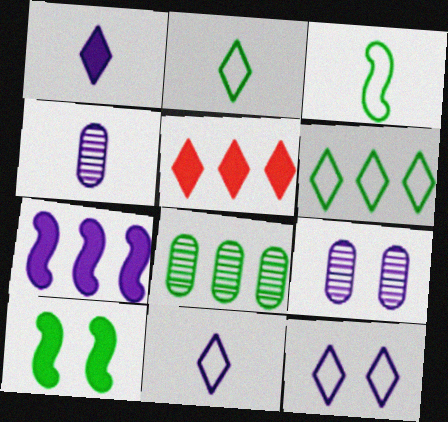[[2, 8, 10], 
[3, 5, 9], 
[4, 7, 12], 
[7, 9, 11]]